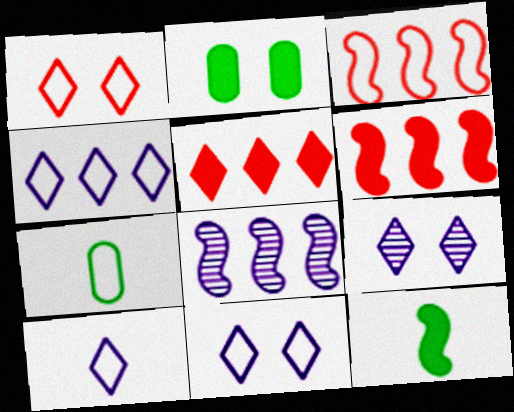[[3, 7, 11], 
[4, 10, 11], 
[6, 7, 9]]